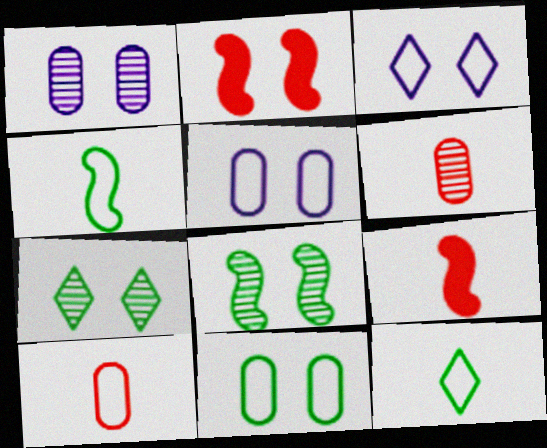[[2, 5, 7]]